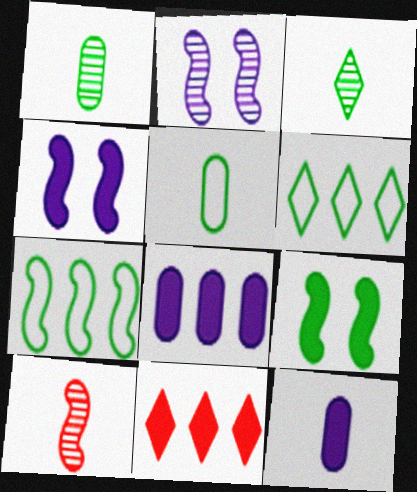[[1, 6, 9], 
[2, 5, 11], 
[4, 7, 10], 
[9, 11, 12]]